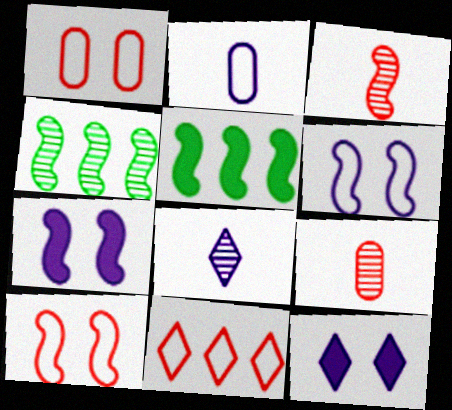[[1, 5, 8], 
[3, 5, 6]]